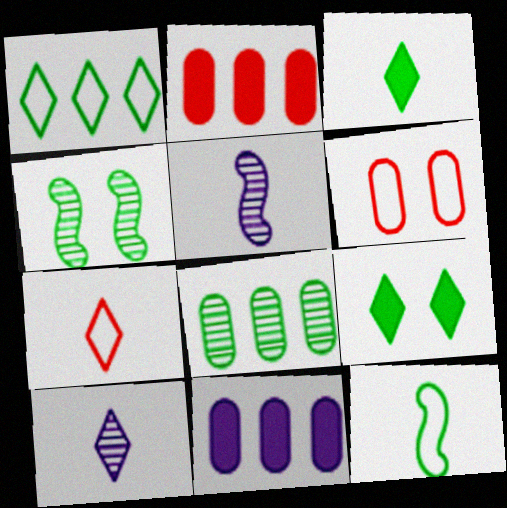[[3, 7, 10], 
[4, 7, 11], 
[8, 9, 12]]